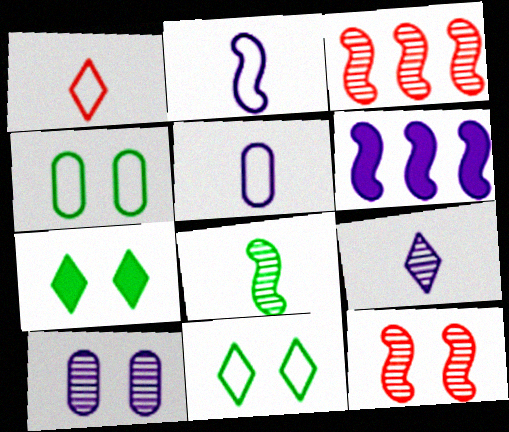[[3, 5, 7]]